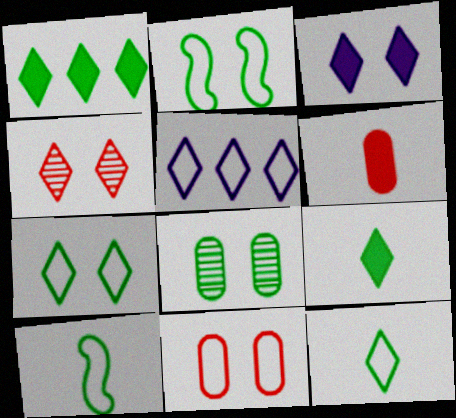[[1, 8, 10], 
[3, 4, 7], 
[4, 5, 9], 
[5, 10, 11]]